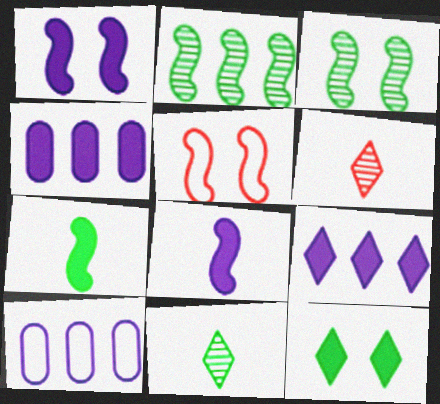[[1, 3, 5], 
[2, 5, 8], 
[4, 5, 11]]